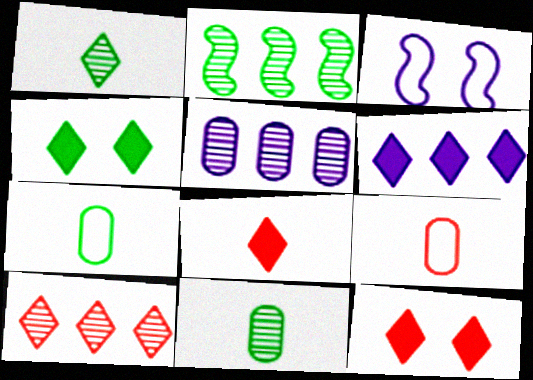[[2, 4, 7], 
[2, 5, 10], 
[4, 6, 8]]